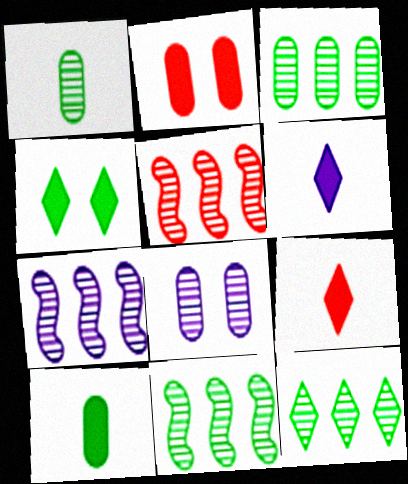[[3, 11, 12], 
[5, 7, 11]]